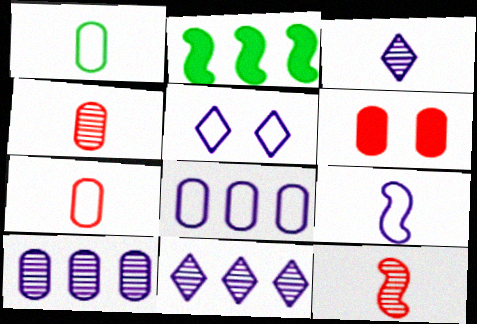[[1, 6, 10], 
[2, 4, 5], 
[5, 8, 9]]